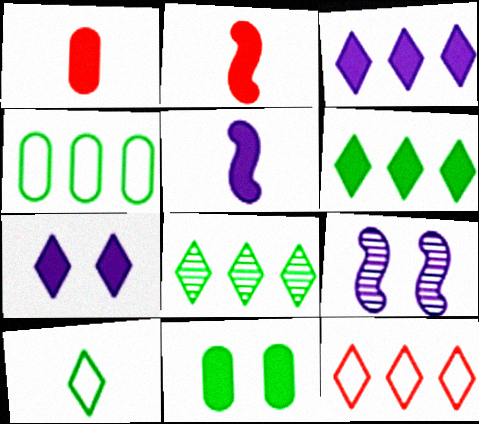[[2, 3, 11], 
[3, 8, 12]]